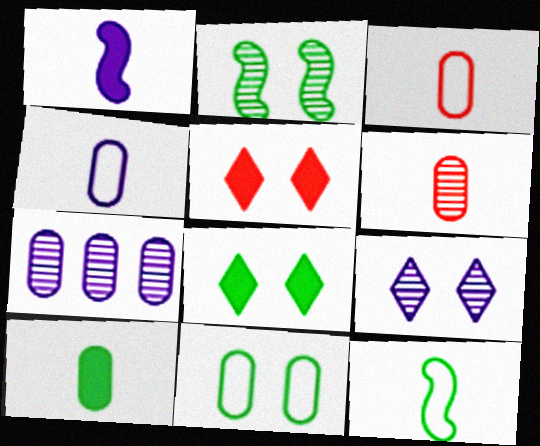[[2, 8, 11], 
[4, 6, 10], 
[5, 7, 12]]